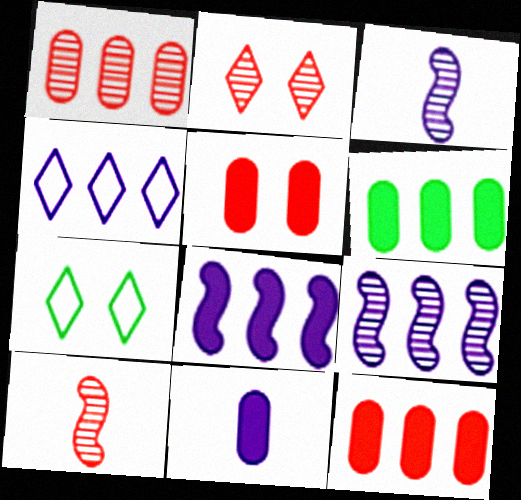[[1, 2, 10], 
[3, 7, 12], 
[5, 6, 11]]